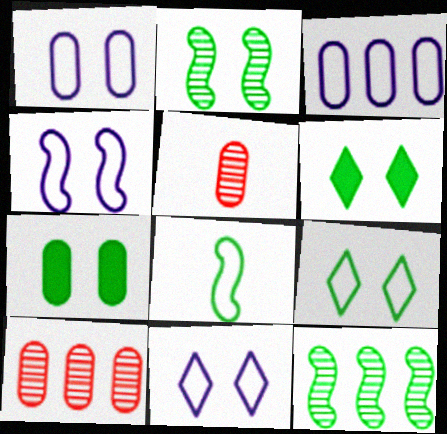[[1, 4, 11], 
[2, 7, 9], 
[3, 5, 7]]